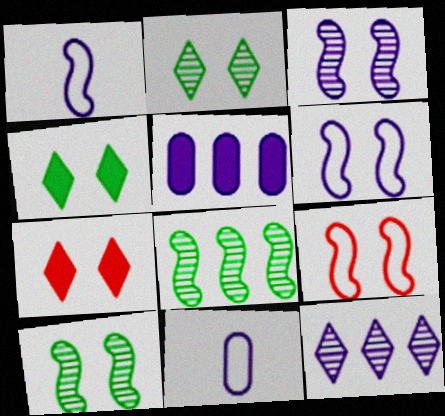[[7, 8, 11]]